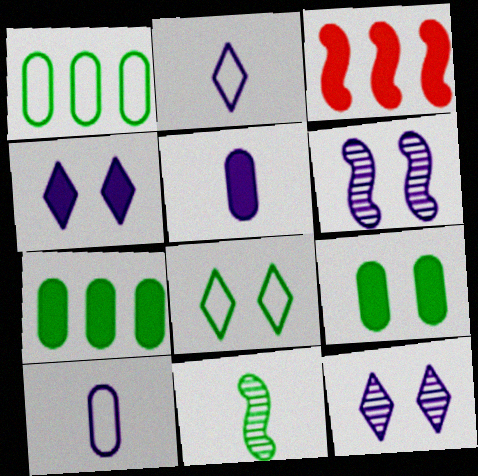[[7, 8, 11]]